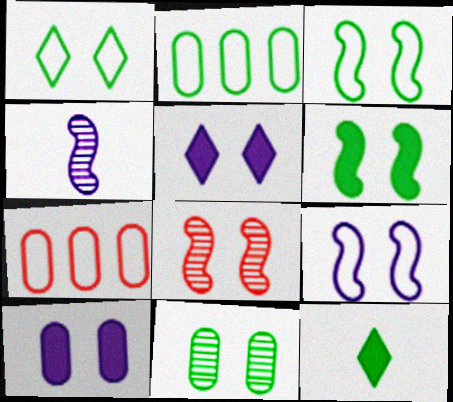[[1, 6, 11], 
[1, 8, 10], 
[6, 8, 9]]